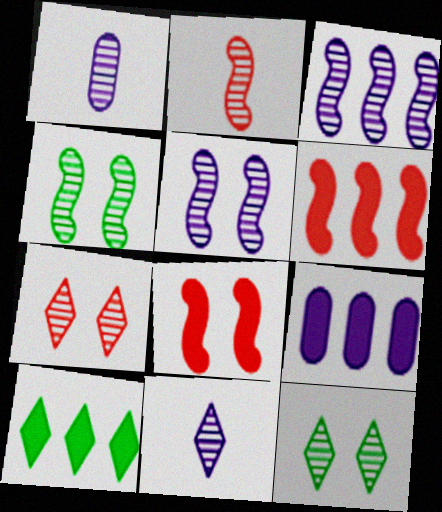[[2, 3, 4], 
[6, 9, 10]]